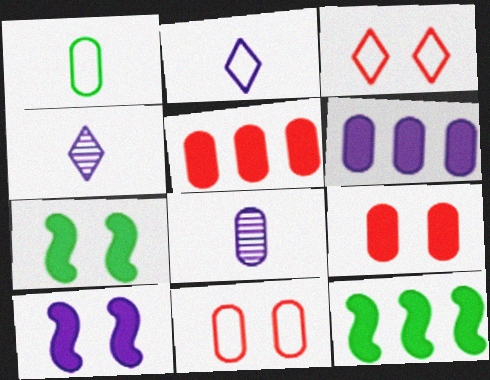[[3, 8, 12], 
[4, 11, 12]]